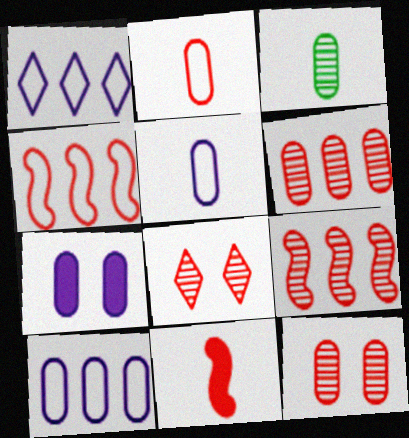[]